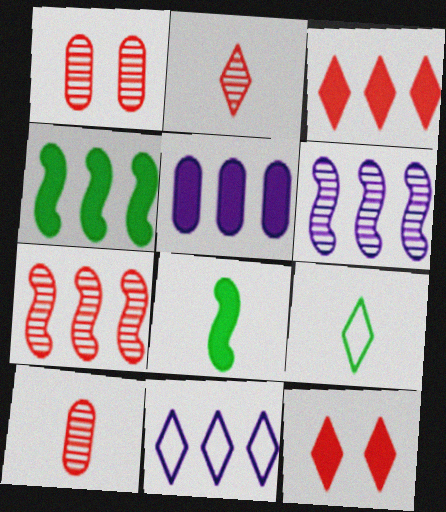[[1, 2, 7], 
[1, 8, 11], 
[3, 4, 5], 
[5, 6, 11], 
[5, 8, 12]]